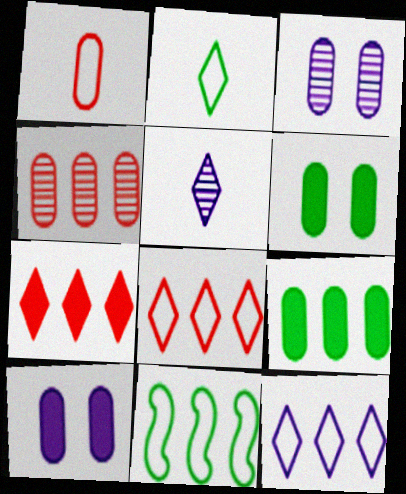[[1, 3, 9]]